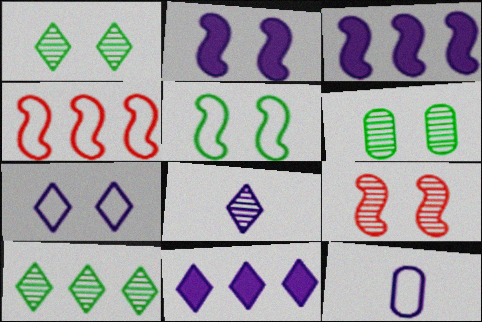[[2, 5, 9], 
[7, 8, 11]]